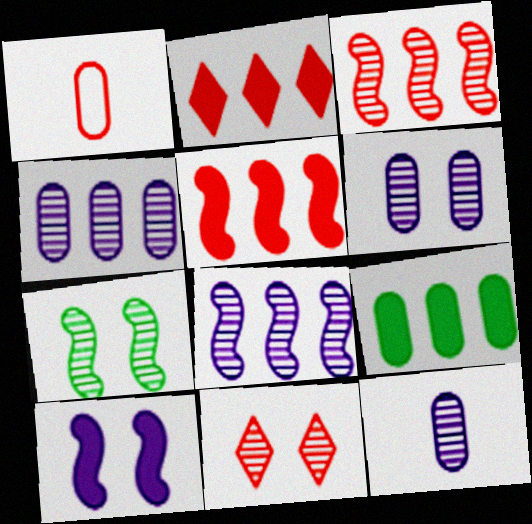[[1, 5, 11], 
[1, 6, 9], 
[4, 6, 12], 
[6, 7, 11]]